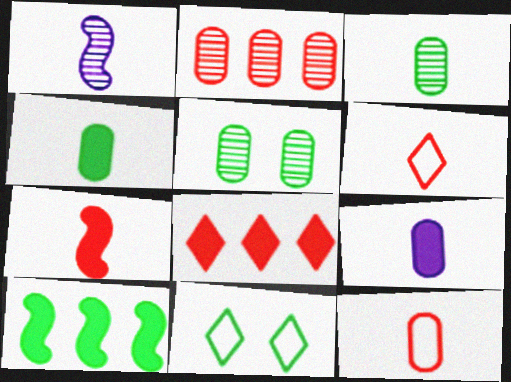[[1, 4, 6], 
[3, 9, 12], 
[3, 10, 11]]